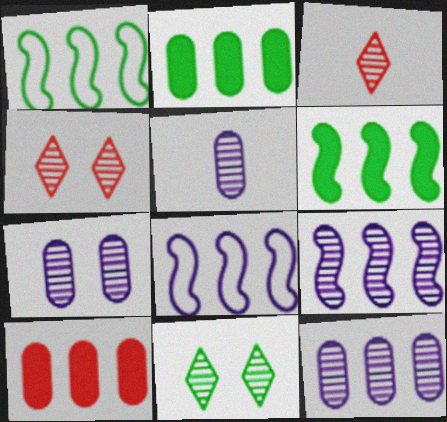[[5, 7, 12]]